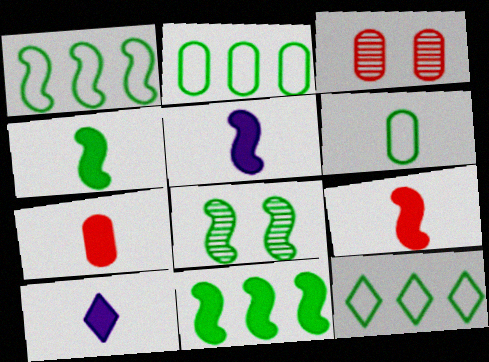[[1, 2, 12], 
[1, 3, 10], 
[1, 4, 8], 
[3, 5, 12], 
[4, 5, 9], 
[4, 7, 10]]